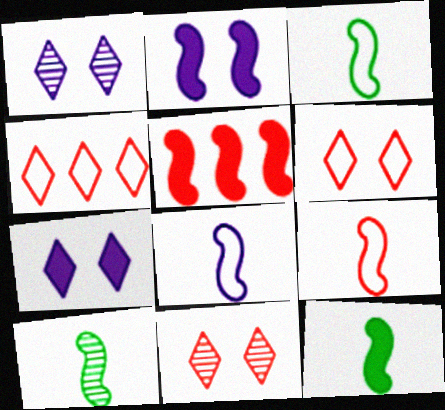[[2, 5, 12], 
[3, 8, 9], 
[3, 10, 12]]